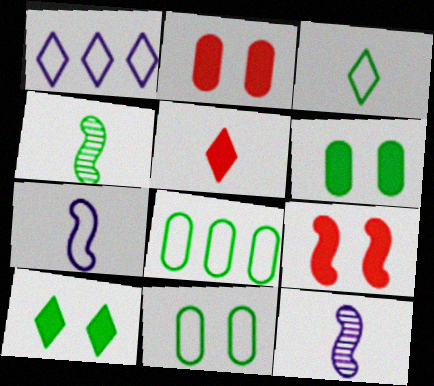[[1, 2, 4], 
[4, 8, 10]]